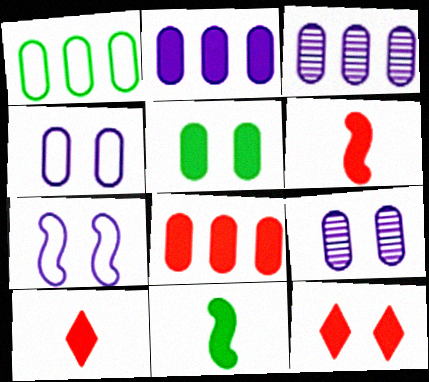[[1, 3, 8], 
[2, 11, 12], 
[6, 8, 12]]